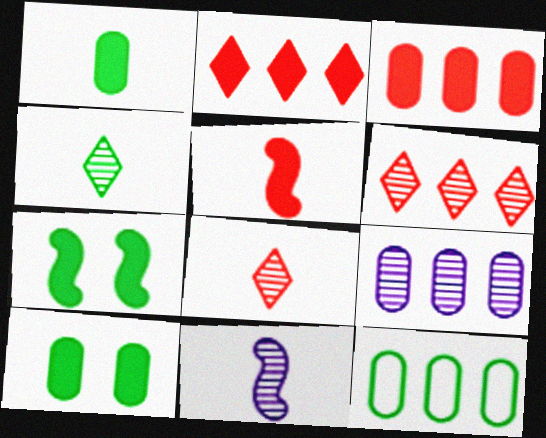[[3, 9, 12], 
[4, 7, 12]]